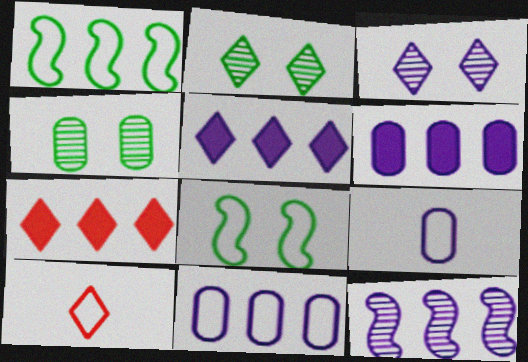[[2, 5, 10], 
[5, 11, 12], 
[8, 10, 11]]